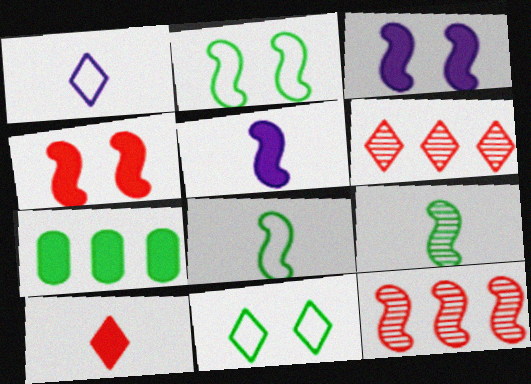[[2, 5, 12], 
[3, 7, 10], 
[3, 8, 12], 
[7, 9, 11]]